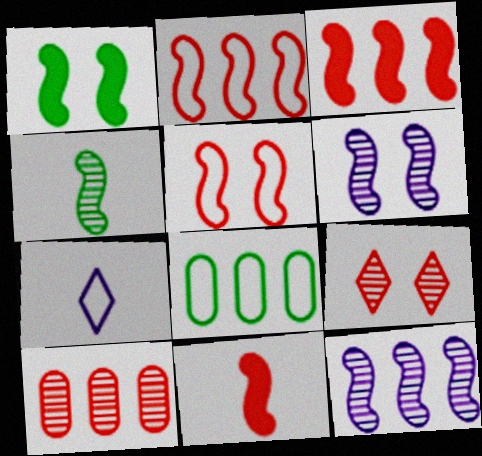[[1, 5, 6], 
[1, 7, 10], 
[5, 7, 8]]